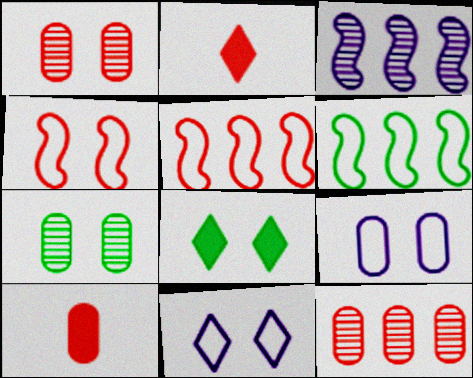[[1, 2, 5], 
[2, 4, 12]]